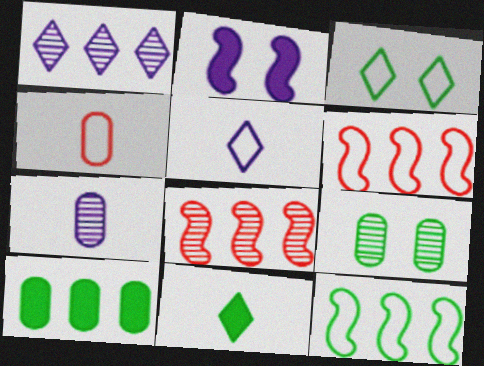[[1, 6, 10], 
[9, 11, 12]]